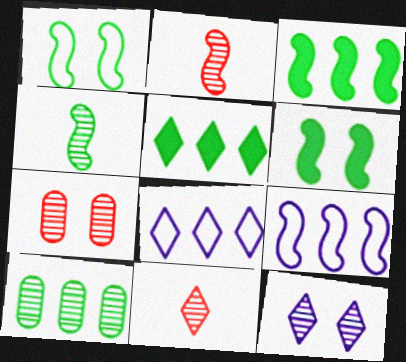[[1, 3, 4], 
[2, 6, 9], 
[2, 10, 12]]